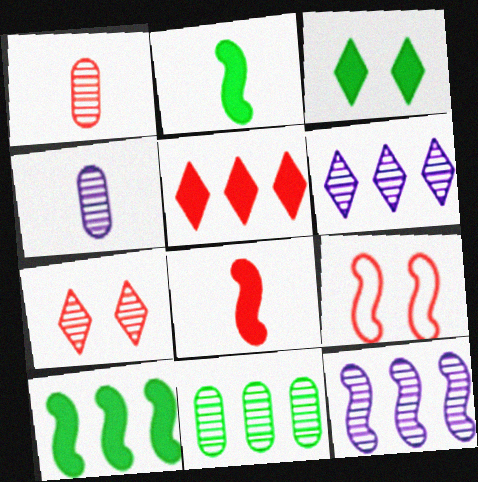[[1, 5, 9], 
[2, 9, 12]]